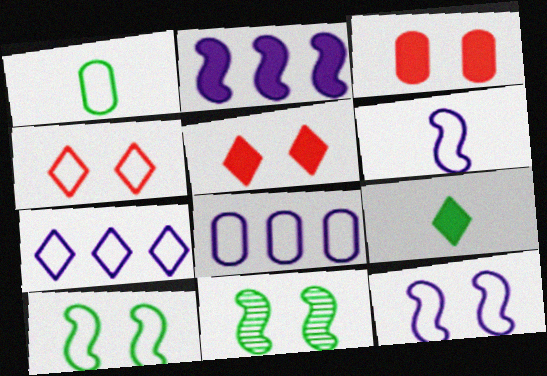[[2, 3, 9]]